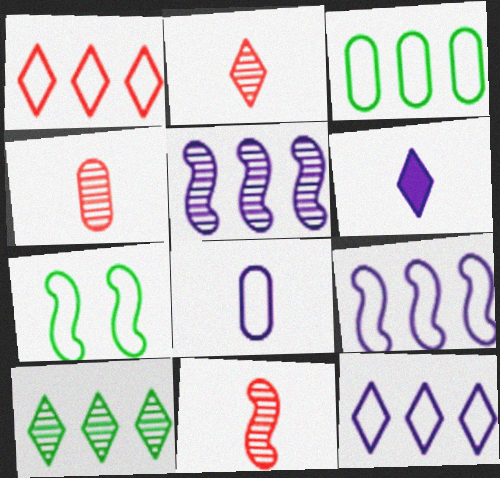[[1, 3, 9], 
[1, 7, 8], 
[2, 4, 11]]